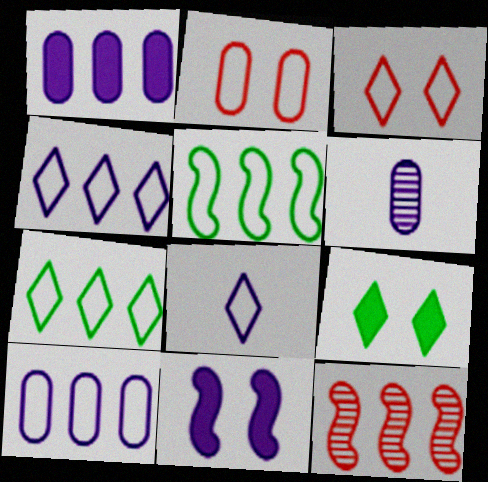[[1, 7, 12], 
[2, 5, 8], 
[3, 7, 8], 
[4, 6, 11]]